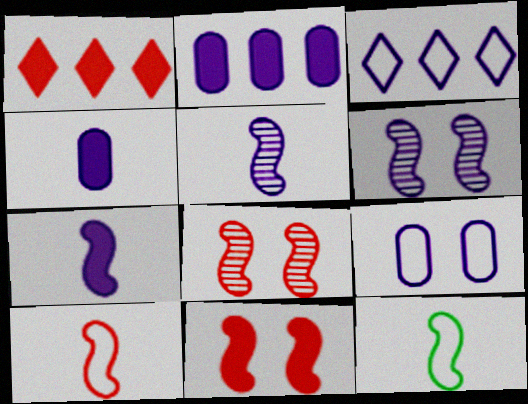[[3, 4, 6]]